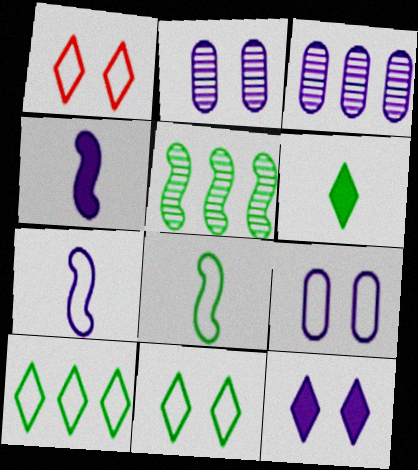[[3, 7, 12]]